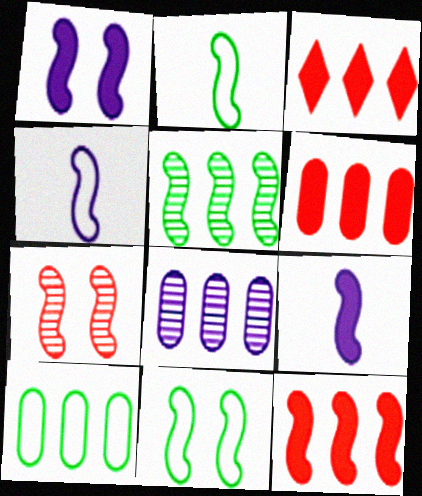[[1, 7, 11], 
[3, 6, 12], 
[6, 8, 10]]